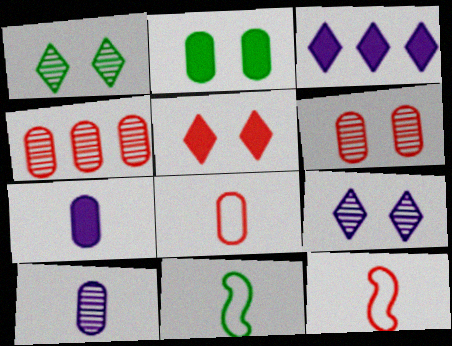[[3, 6, 11], 
[4, 5, 12]]